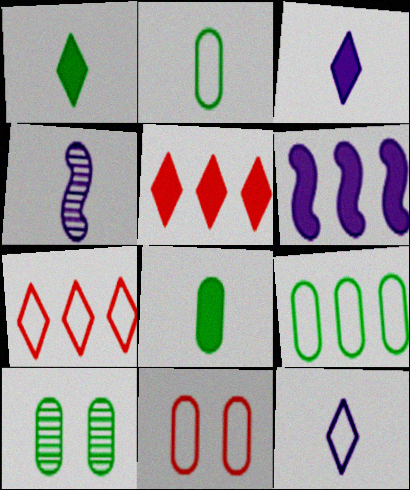[[8, 9, 10]]